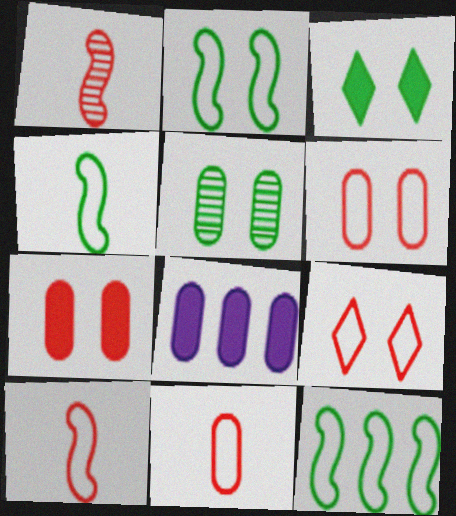[[2, 3, 5], 
[2, 4, 12], 
[5, 8, 11]]